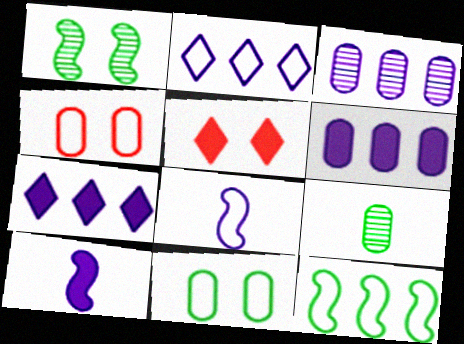[[4, 6, 9]]